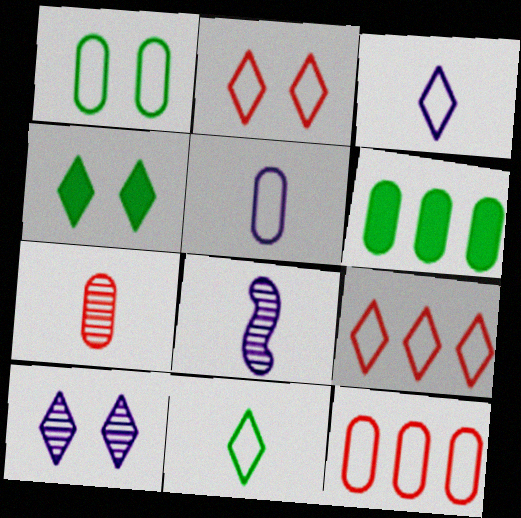[[1, 5, 12], 
[2, 4, 10], 
[2, 6, 8], 
[4, 8, 12]]